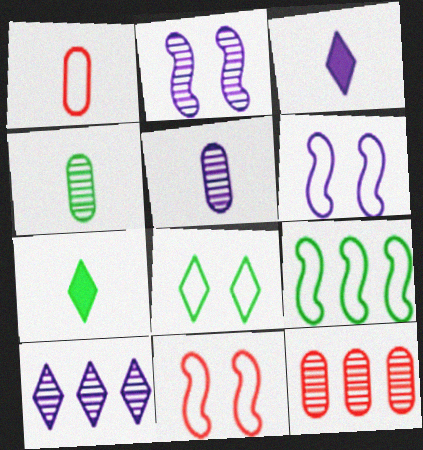[[2, 5, 10], 
[6, 7, 12]]